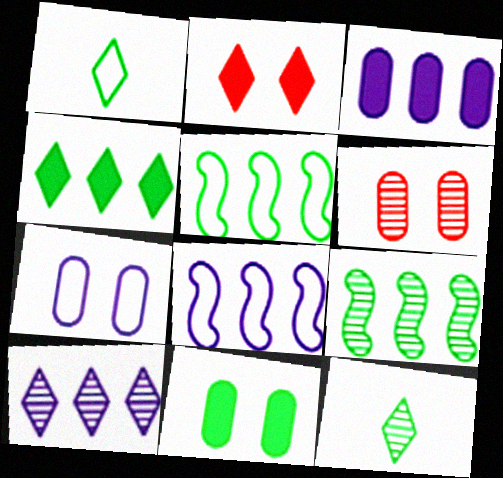[[1, 2, 10], 
[1, 9, 11], 
[3, 8, 10], 
[5, 11, 12], 
[6, 7, 11]]